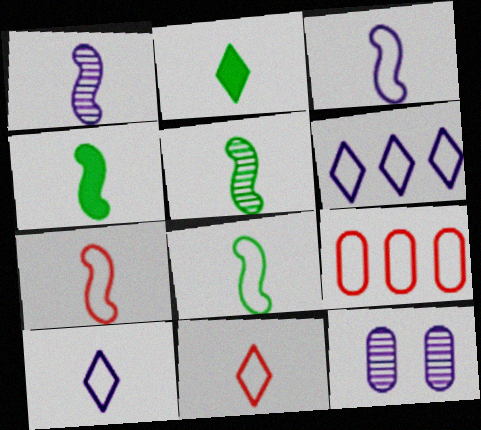[[1, 4, 7], 
[3, 7, 8], 
[4, 5, 8]]